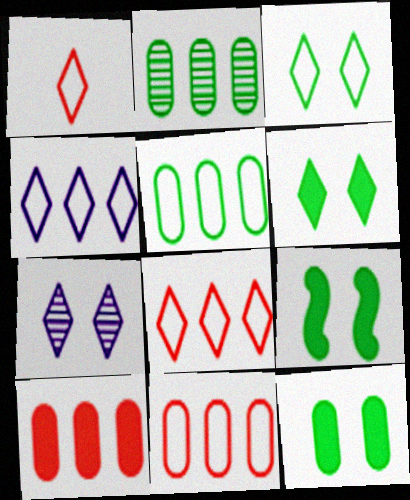[[1, 3, 4], 
[6, 9, 12]]